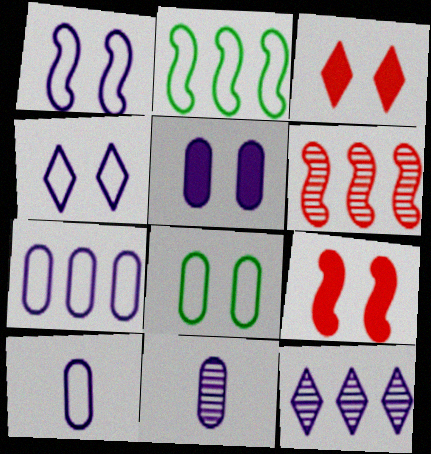[[2, 3, 11], 
[5, 7, 11]]